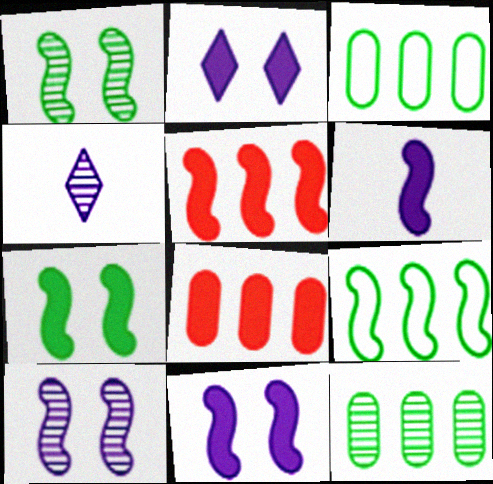[[5, 6, 7]]